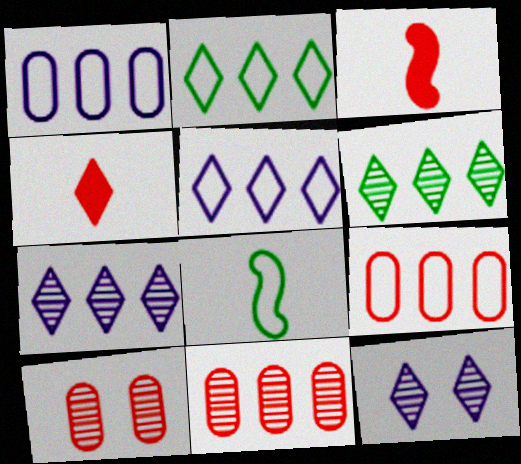[[2, 4, 12]]